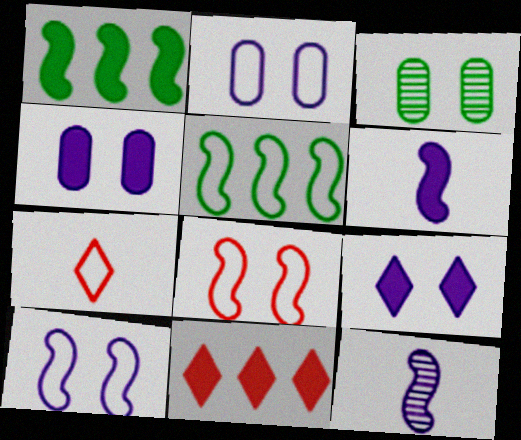[[1, 8, 12], 
[2, 5, 7], 
[3, 8, 9]]